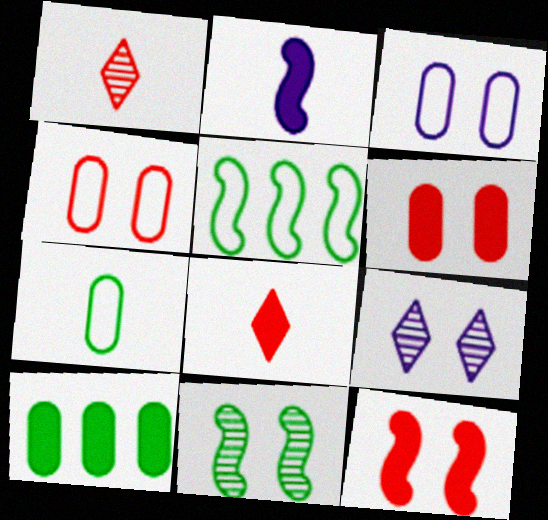[[1, 2, 7]]